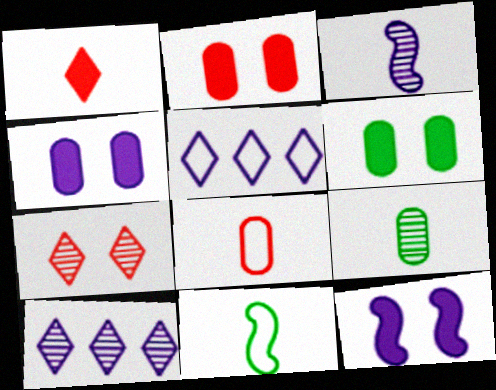[[2, 4, 6], 
[2, 10, 11], 
[3, 4, 5]]